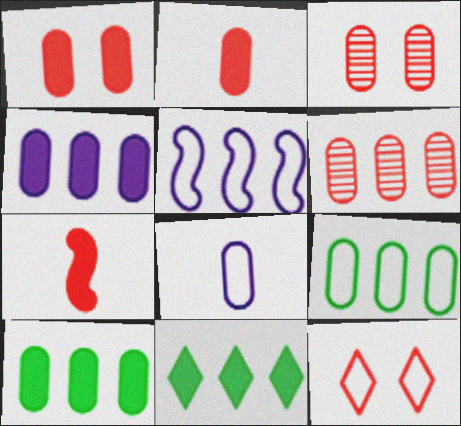[[3, 8, 10], 
[4, 6, 9], 
[5, 6, 11], 
[6, 7, 12]]